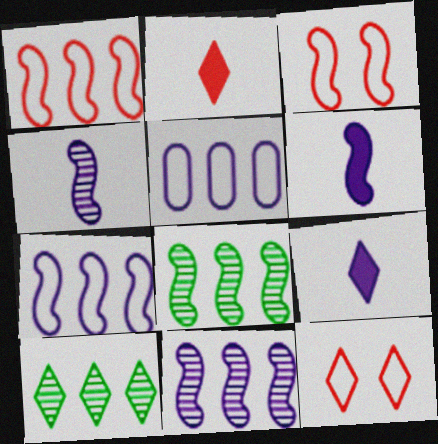[[3, 6, 8], 
[9, 10, 12]]